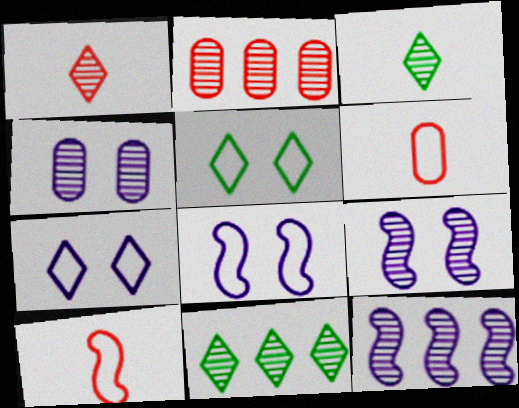[[2, 3, 9], 
[2, 11, 12]]